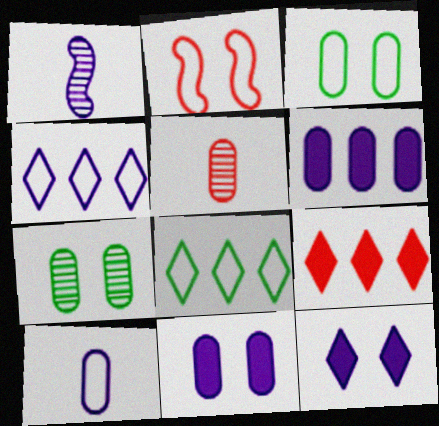[[1, 3, 9], 
[1, 4, 11], 
[2, 5, 9], 
[2, 7, 12], 
[2, 8, 10], 
[3, 5, 6]]